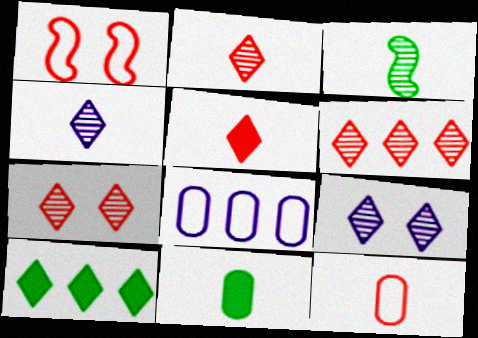[[2, 6, 7]]